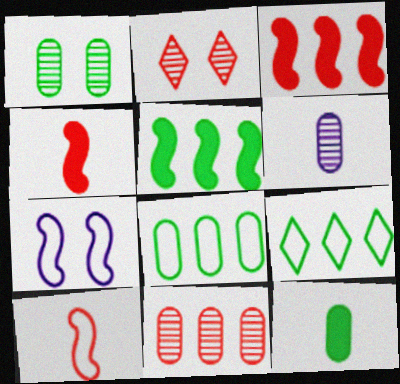[[1, 6, 11], 
[1, 8, 12]]